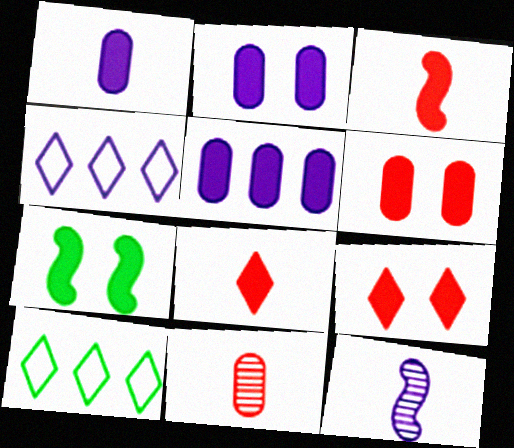[[1, 2, 5], 
[2, 4, 12], 
[2, 7, 9], 
[4, 7, 11], 
[5, 7, 8], 
[6, 10, 12]]